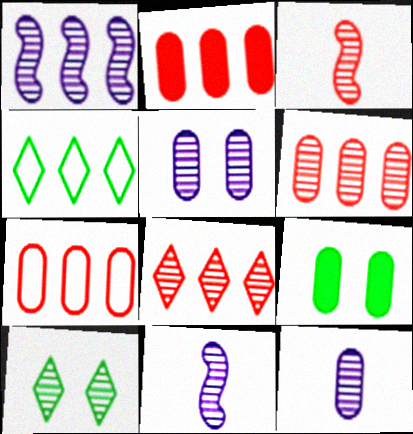[[1, 2, 4], 
[2, 6, 7], 
[6, 10, 11], 
[7, 9, 12]]